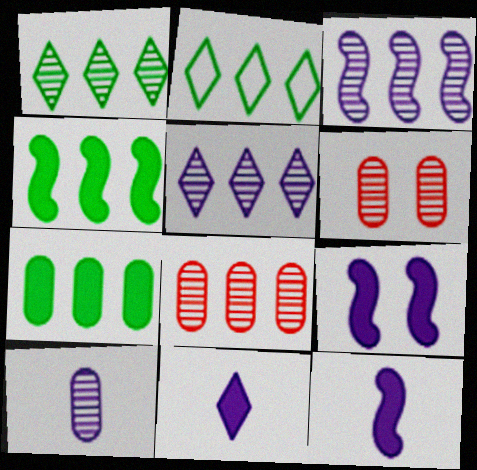[[1, 3, 8], 
[2, 6, 12]]